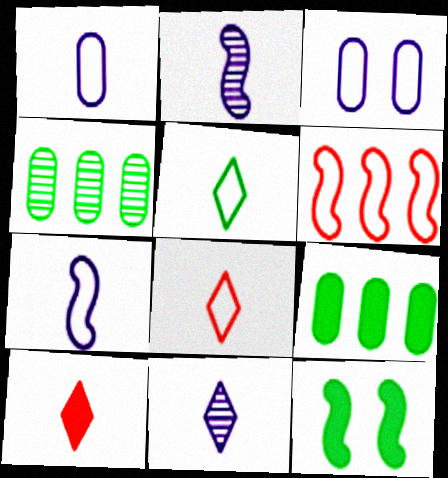[[2, 6, 12], 
[3, 5, 6], 
[4, 5, 12], 
[5, 10, 11]]